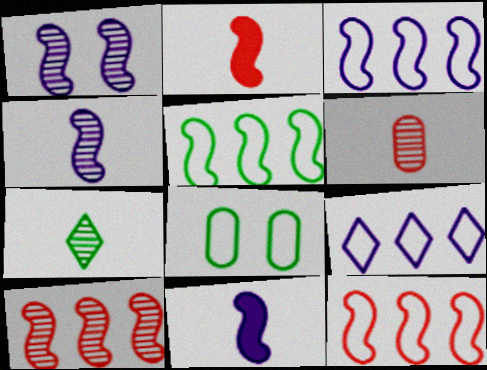[[1, 2, 5], 
[1, 3, 11], 
[3, 5, 12], 
[4, 6, 7]]